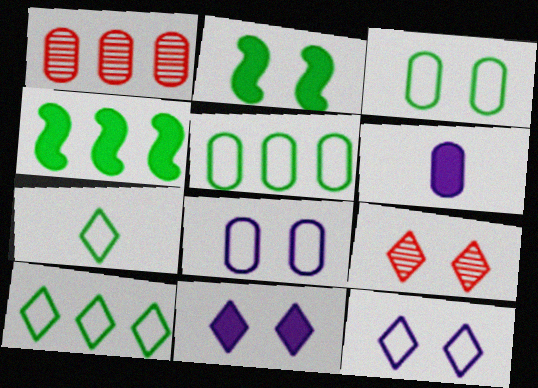[[1, 3, 6], 
[2, 8, 9]]